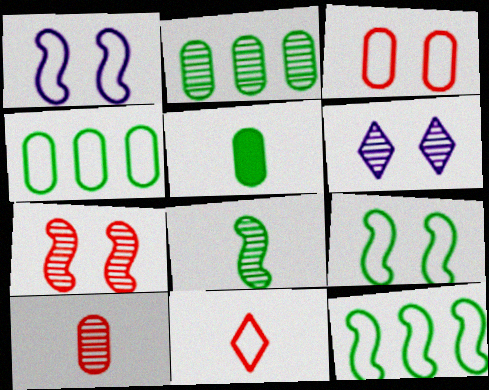[[1, 4, 11]]